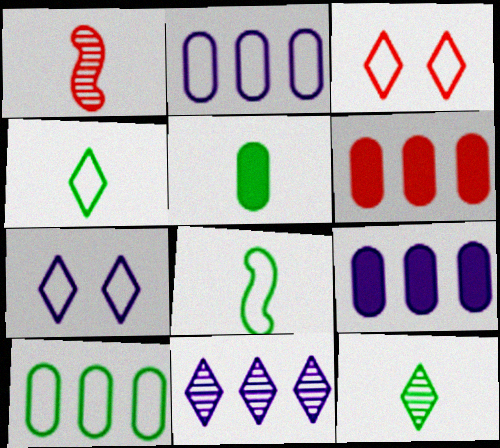[[1, 3, 6], 
[2, 3, 8], 
[5, 8, 12]]